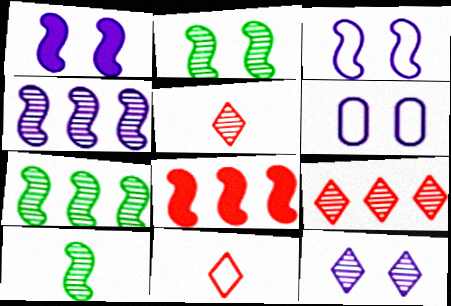[[1, 6, 12], 
[2, 7, 10], 
[3, 8, 10]]